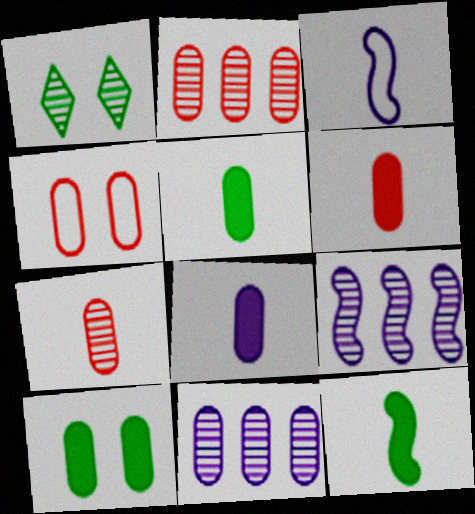[[1, 7, 9], 
[2, 4, 6], 
[4, 5, 11], 
[5, 6, 8]]